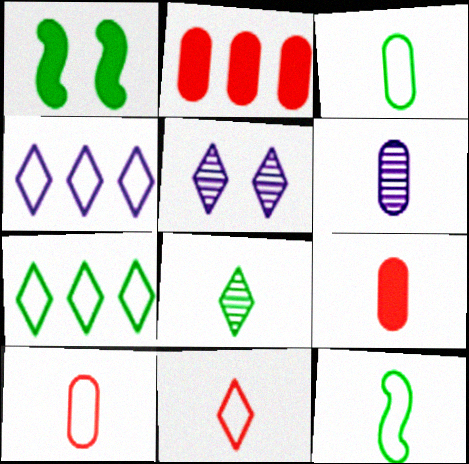[[2, 5, 12], 
[3, 6, 9]]